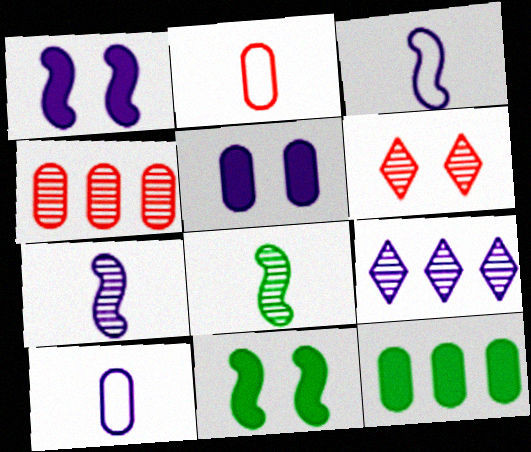[[1, 9, 10], 
[2, 9, 11], 
[3, 5, 9], 
[3, 6, 12]]